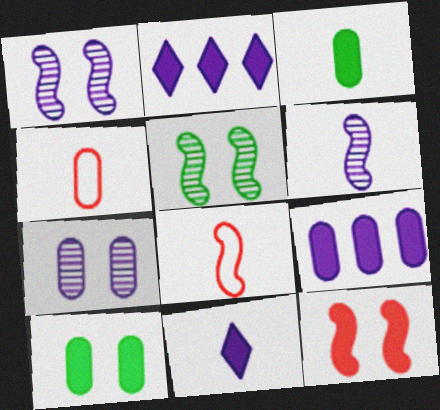[[2, 3, 12], 
[2, 4, 5]]